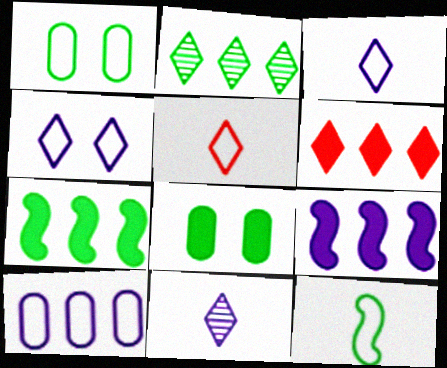[[2, 8, 12]]